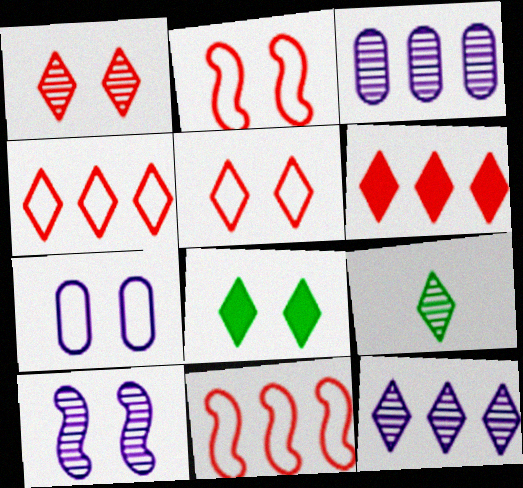[[1, 9, 12]]